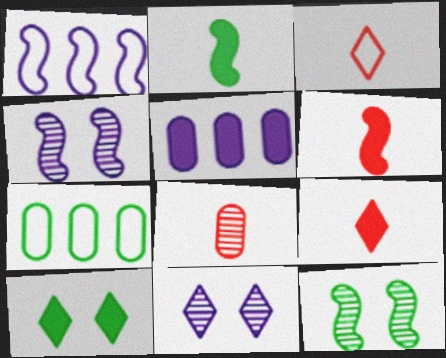[[1, 6, 12], 
[1, 8, 10], 
[3, 5, 12], 
[3, 6, 8], 
[4, 7, 9], 
[5, 6, 10], 
[6, 7, 11]]